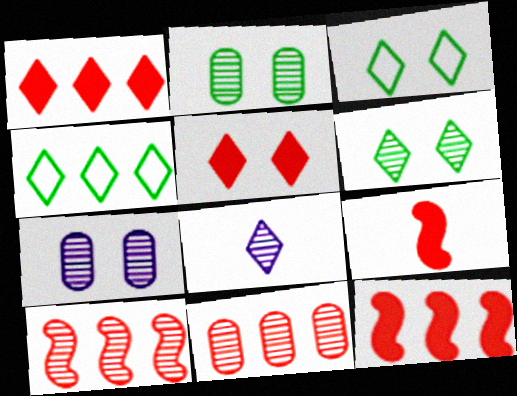[[1, 3, 8], 
[2, 8, 10], 
[4, 5, 8], 
[4, 7, 9]]